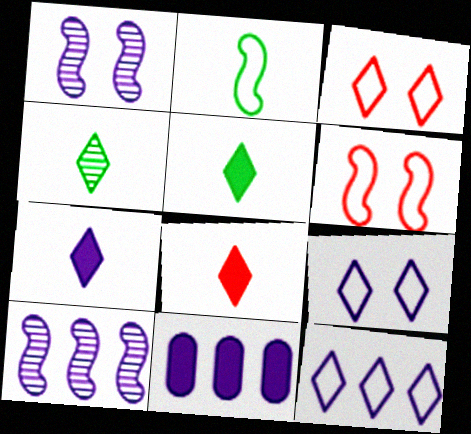[[4, 6, 11], 
[5, 7, 8], 
[10, 11, 12]]